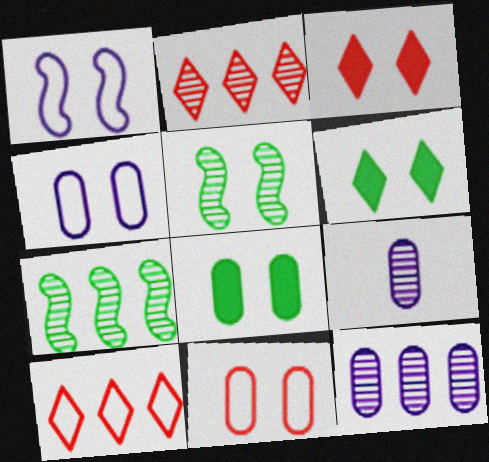[[2, 5, 9], 
[2, 7, 12], 
[3, 4, 5]]